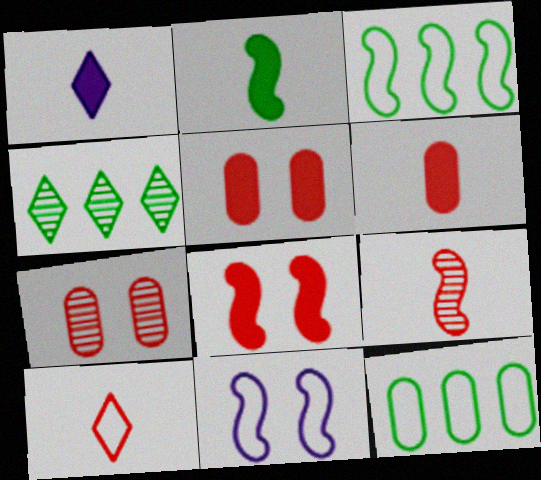[[1, 2, 6], 
[1, 3, 7], 
[4, 6, 11], 
[6, 9, 10], 
[10, 11, 12]]